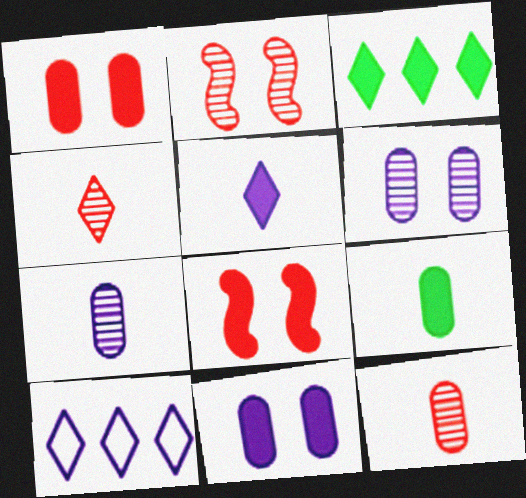[[2, 9, 10]]